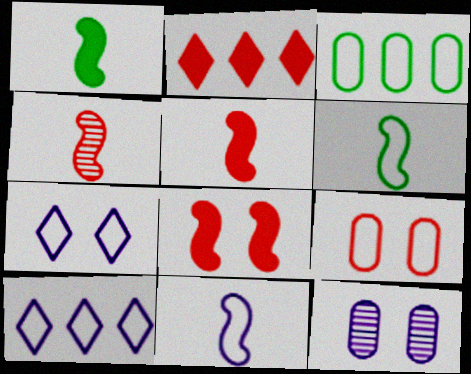[[1, 4, 11], 
[2, 4, 9], 
[2, 6, 12], 
[6, 9, 10]]